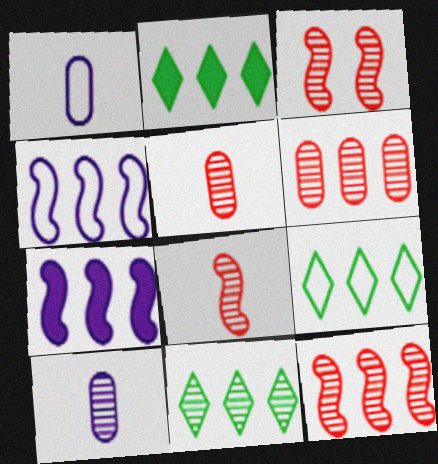[[1, 2, 3], 
[2, 4, 6], 
[2, 9, 11], 
[3, 8, 12], 
[3, 10, 11], 
[6, 7, 9]]